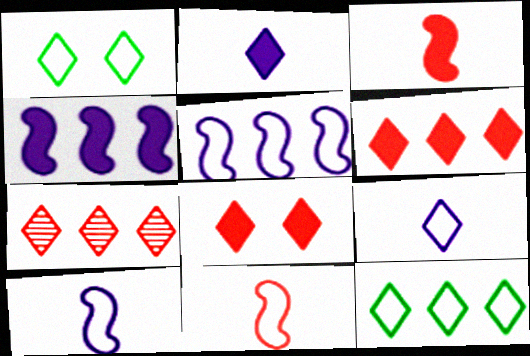[[1, 2, 7]]